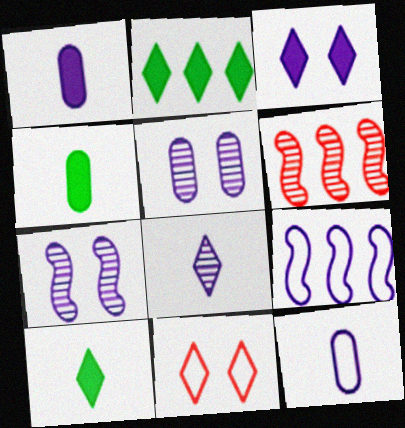[[2, 8, 11]]